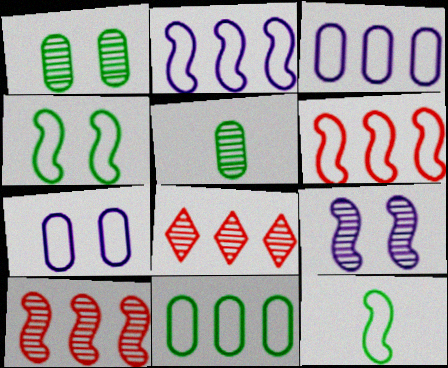[[5, 8, 9]]